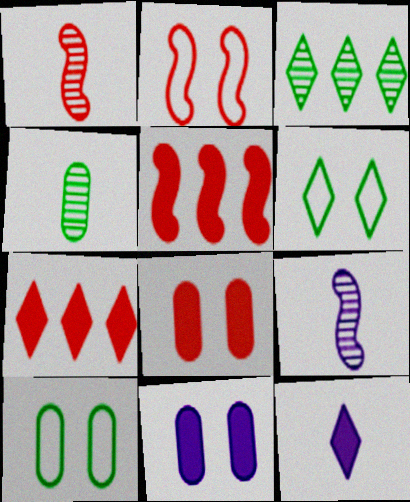[[1, 2, 5], 
[7, 9, 10]]